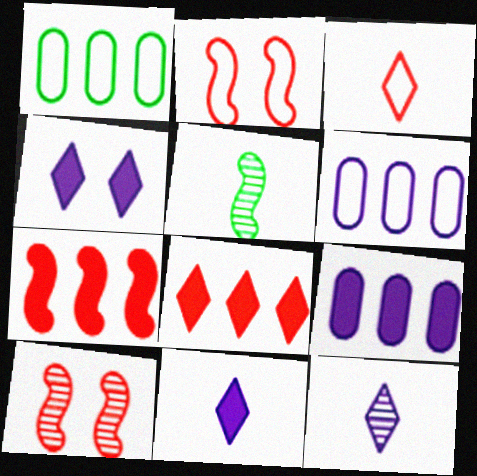[[1, 10, 11]]